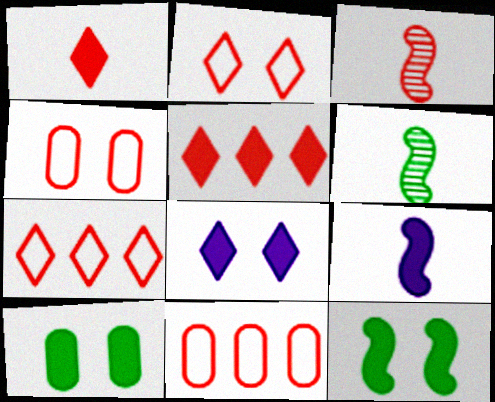[[3, 4, 5], 
[5, 9, 10], 
[6, 8, 11]]